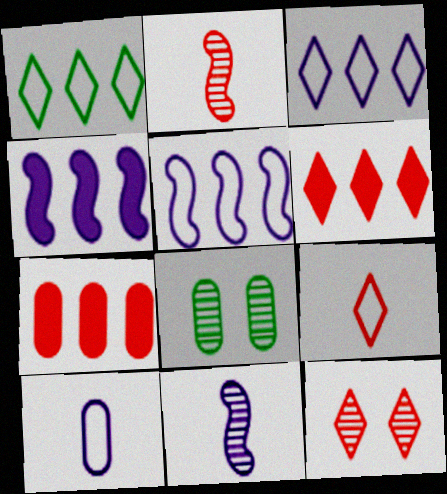[[4, 8, 9], 
[6, 9, 12], 
[7, 8, 10]]